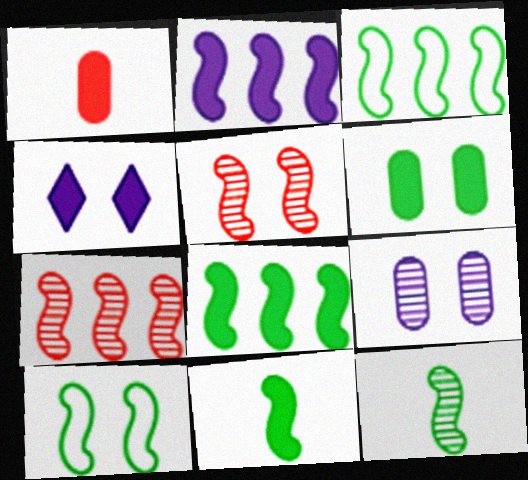[[1, 4, 8], 
[2, 3, 7], 
[8, 10, 12]]